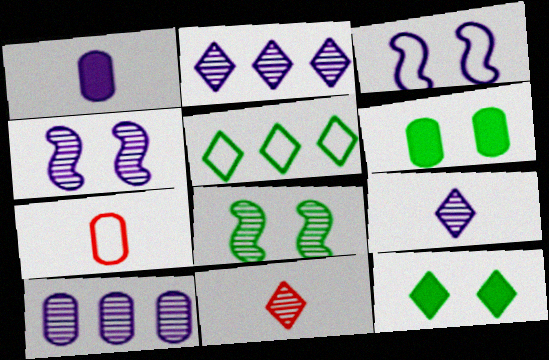[[1, 2, 3], 
[3, 5, 7], 
[4, 9, 10], 
[6, 7, 10], 
[8, 10, 11]]